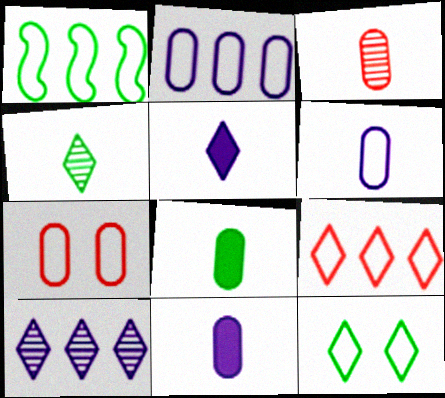[[1, 2, 9], 
[3, 6, 8]]